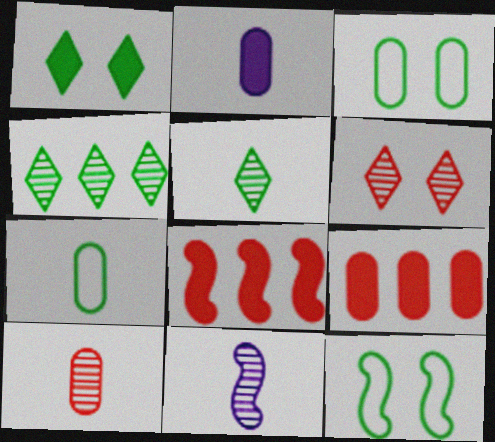[[1, 2, 8], 
[2, 7, 10], 
[5, 10, 11], 
[8, 11, 12]]